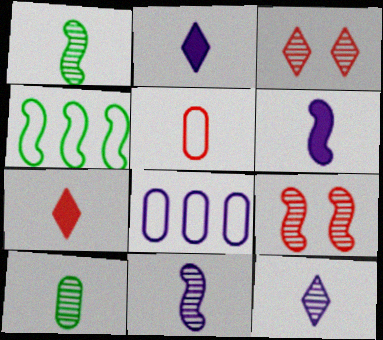[[1, 2, 5], 
[4, 6, 9]]